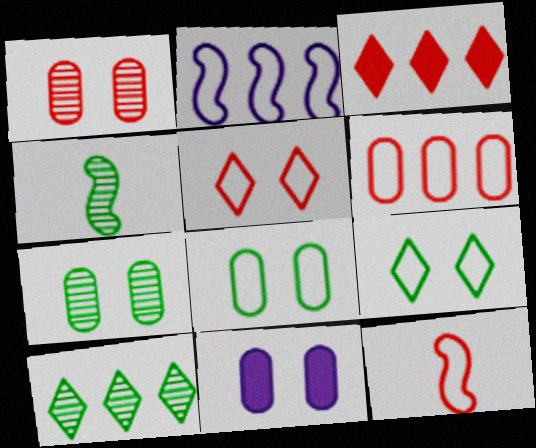[[1, 3, 12], 
[1, 8, 11], 
[4, 7, 10], 
[5, 6, 12], 
[10, 11, 12]]